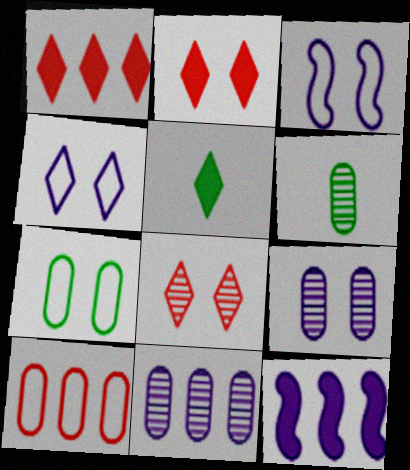[[1, 3, 6]]